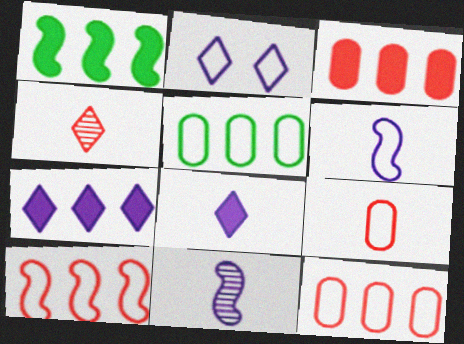[[1, 3, 7]]